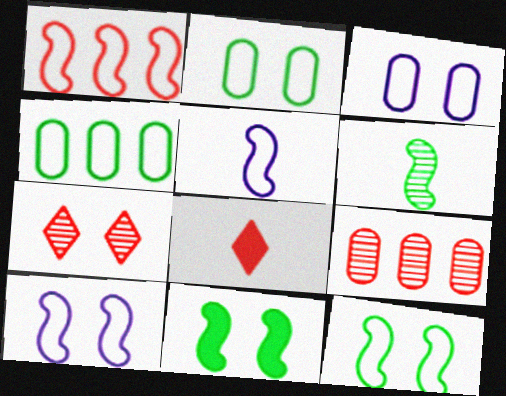[[1, 5, 12], 
[3, 7, 11]]